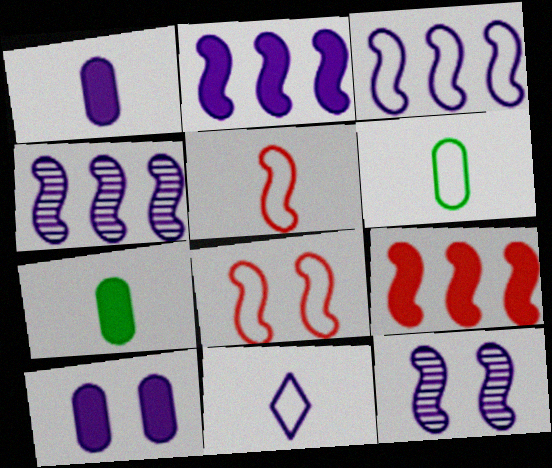[[2, 3, 4], 
[4, 10, 11], 
[5, 6, 11]]